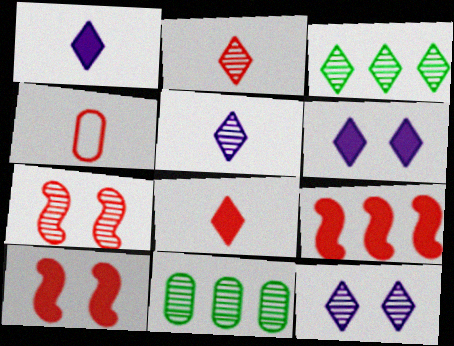[[2, 3, 12], 
[5, 7, 11]]